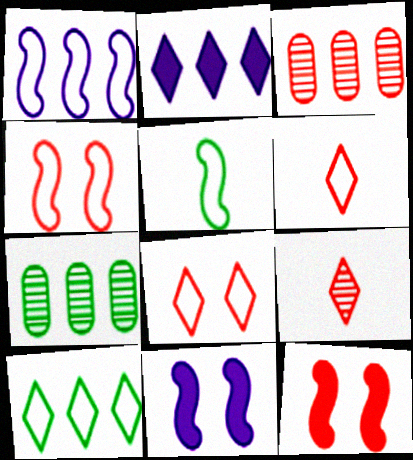[[1, 4, 5], 
[3, 6, 12], 
[6, 7, 11]]